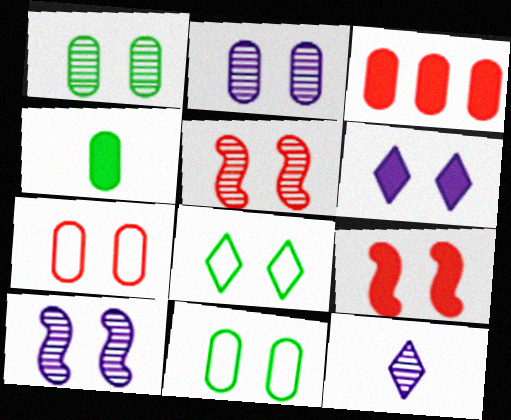[[2, 8, 9], 
[5, 6, 11]]